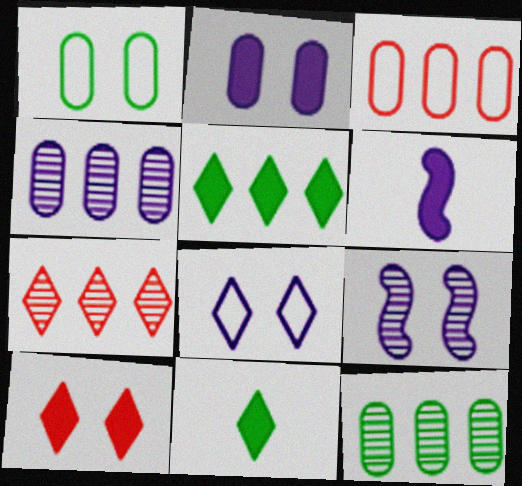[[1, 6, 7], 
[1, 9, 10], 
[2, 8, 9], 
[3, 9, 11], 
[4, 6, 8], 
[7, 8, 11]]